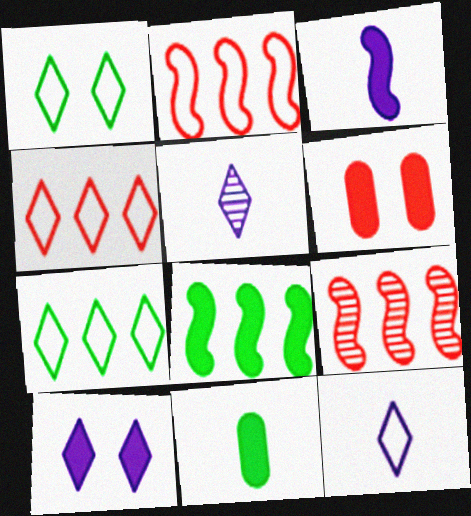[[1, 4, 12]]